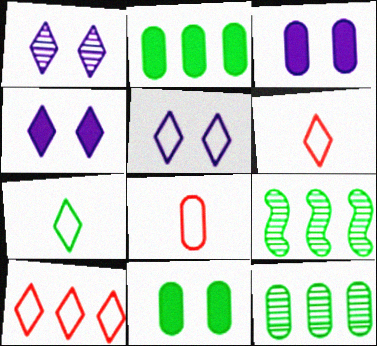[[1, 4, 5], 
[3, 6, 9], 
[3, 8, 12], 
[4, 8, 9], 
[5, 7, 10], 
[7, 9, 11]]